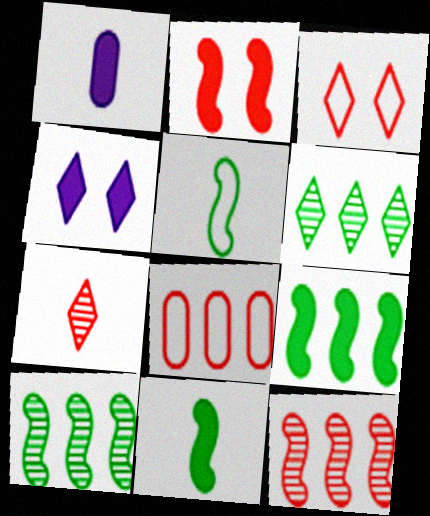[[1, 3, 10], 
[1, 5, 7], 
[2, 7, 8]]